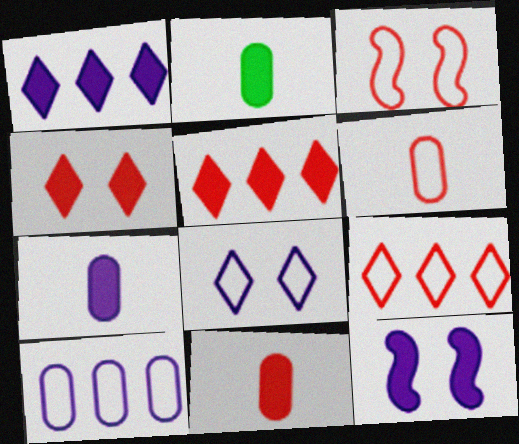[[1, 7, 12], 
[2, 5, 12], 
[2, 7, 11], 
[3, 6, 9]]